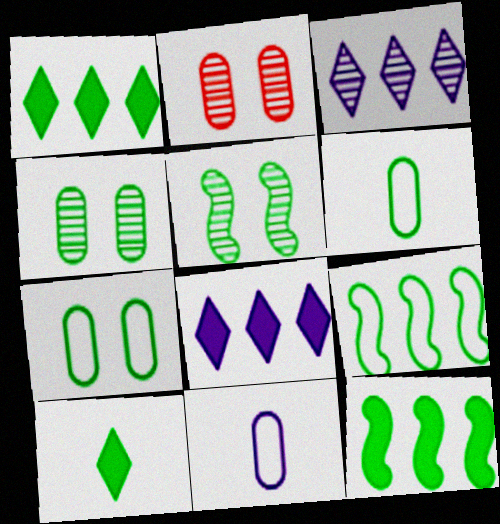[[1, 5, 6], 
[4, 9, 10]]